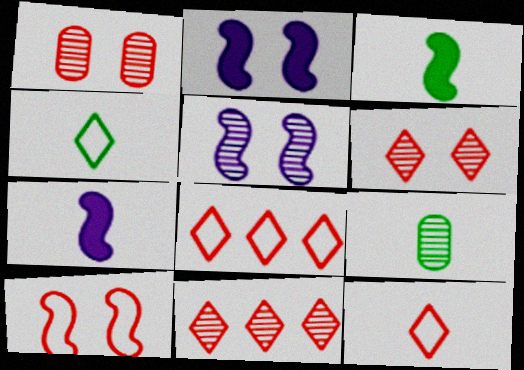[[2, 8, 9], 
[3, 4, 9], 
[5, 9, 11], 
[7, 9, 12]]